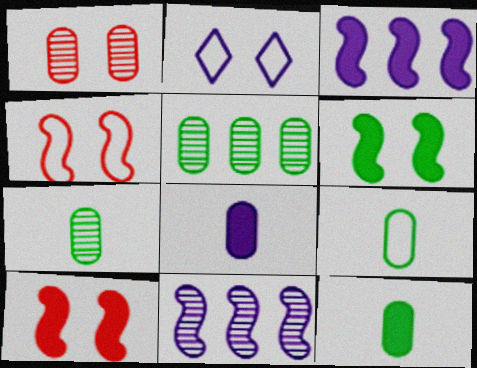[[1, 2, 6], 
[2, 8, 11], 
[7, 9, 12]]